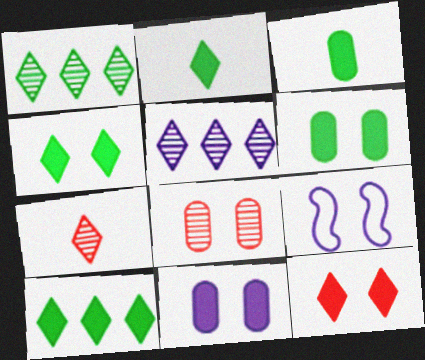[[2, 4, 10], 
[4, 8, 9]]